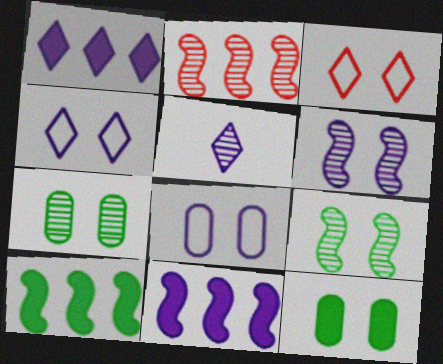[[1, 4, 5], 
[2, 5, 7], 
[3, 6, 12], 
[5, 8, 11]]